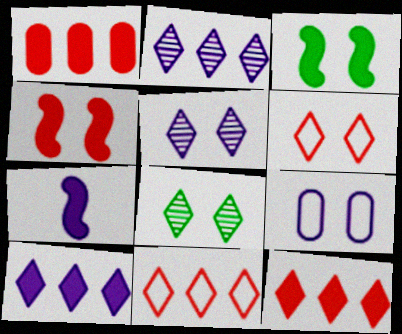[[2, 7, 9], 
[4, 8, 9]]